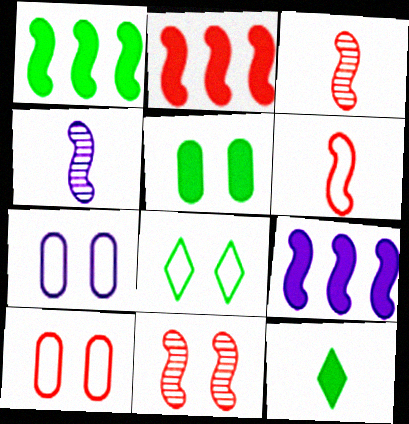[[1, 2, 9], 
[1, 5, 12], 
[2, 6, 11]]